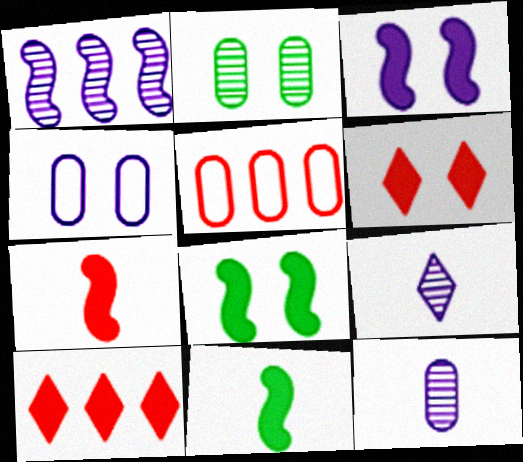[[5, 8, 9]]